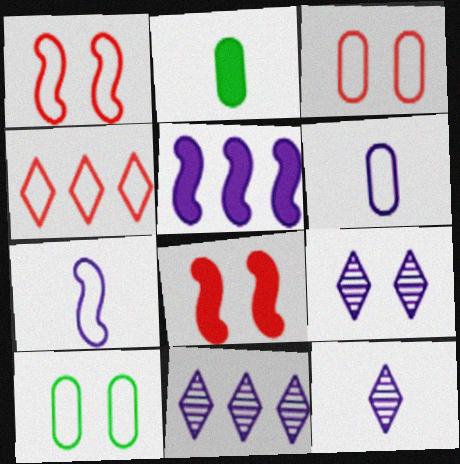[[1, 2, 11], 
[4, 7, 10], 
[5, 6, 9], 
[8, 9, 10], 
[9, 11, 12]]